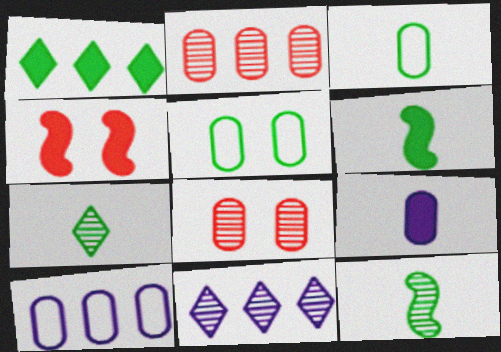[[1, 4, 9], 
[1, 5, 12], 
[2, 5, 9], 
[3, 4, 11], 
[3, 6, 7], 
[4, 7, 10], 
[8, 11, 12]]